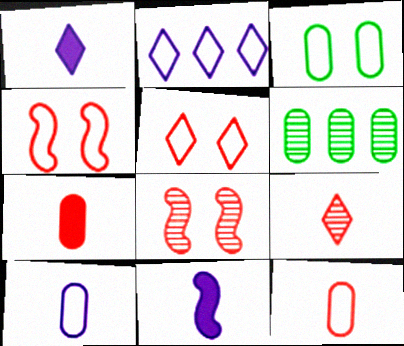[[1, 4, 6], 
[5, 6, 11]]